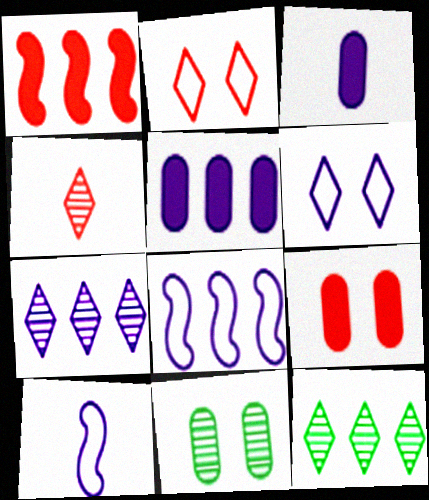[[5, 7, 8], 
[9, 10, 12]]